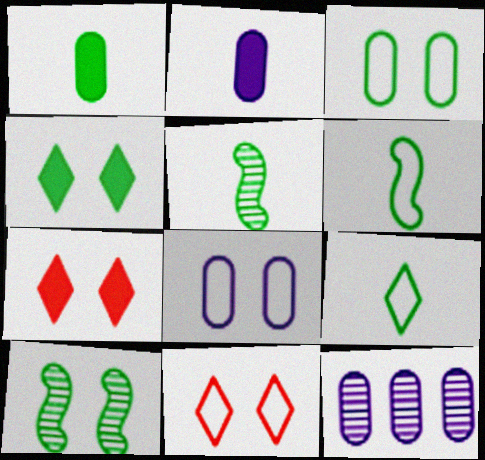[[1, 5, 9], 
[2, 8, 12], 
[3, 4, 10], 
[6, 7, 12], 
[7, 8, 10]]